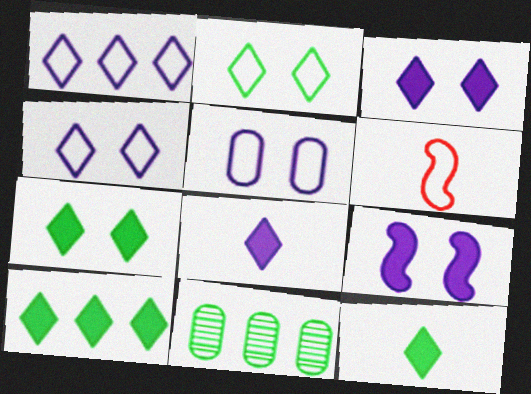[[3, 6, 11], 
[7, 10, 12]]